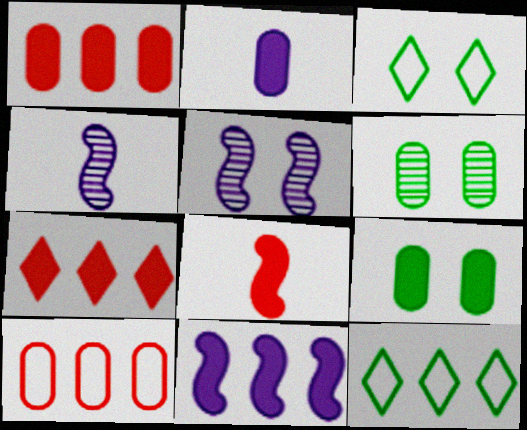[[1, 2, 9], 
[1, 3, 4], 
[2, 6, 10]]